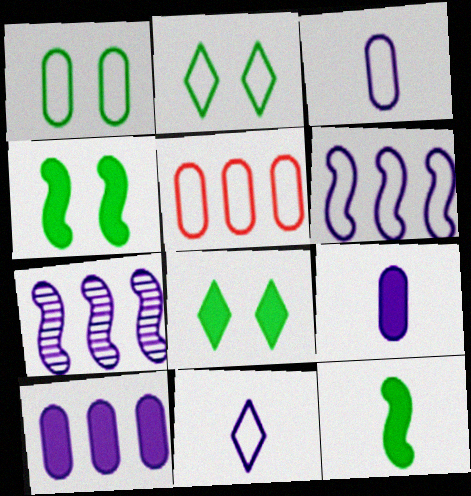[[1, 3, 5]]